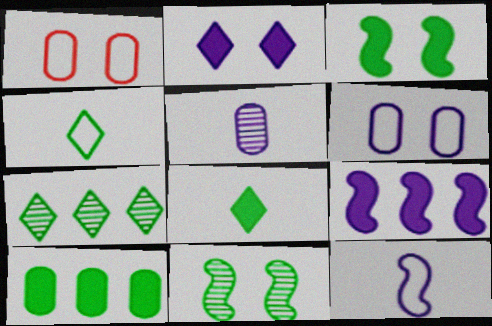[[1, 2, 11], 
[1, 5, 10], 
[3, 8, 10], 
[4, 10, 11]]